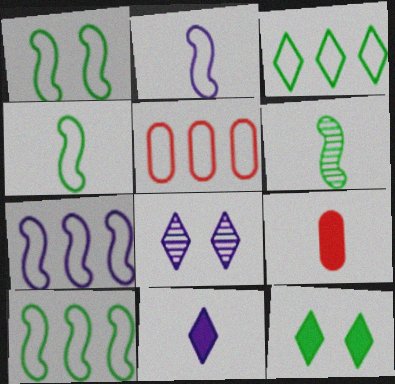[[1, 4, 10], 
[3, 5, 7], 
[8, 9, 10]]